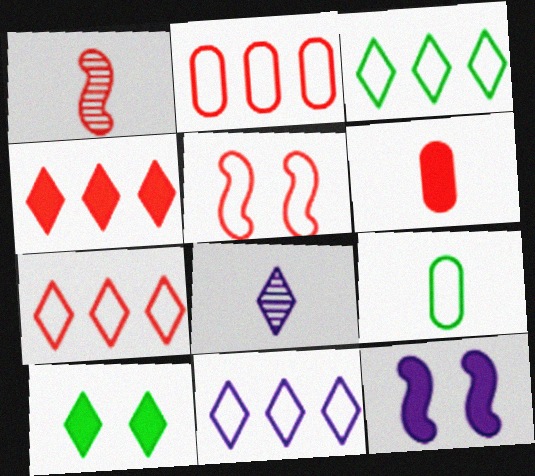[[3, 7, 11], 
[5, 9, 11], 
[7, 8, 10]]